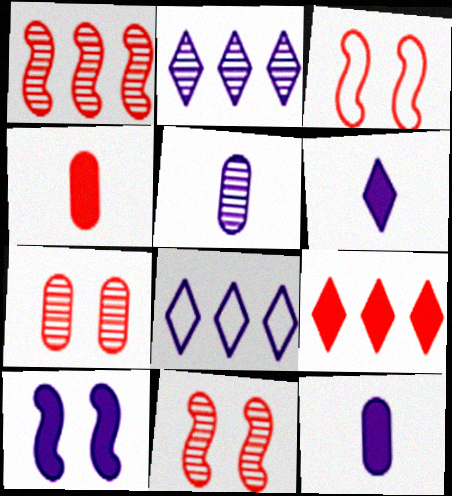[[5, 8, 10]]